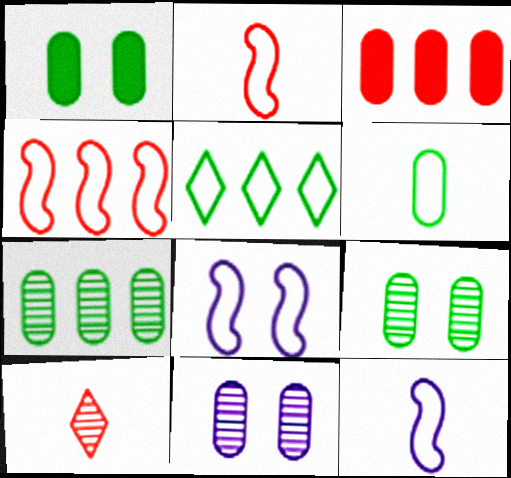[[1, 6, 7], 
[3, 6, 11]]